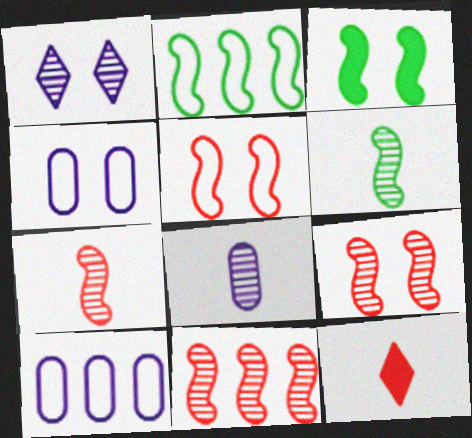[[2, 3, 6], 
[7, 9, 11]]